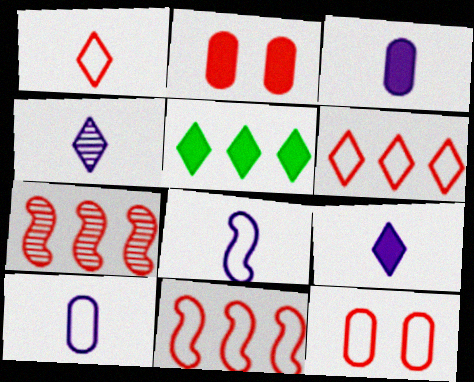[[1, 2, 7], 
[1, 11, 12], 
[3, 4, 8]]